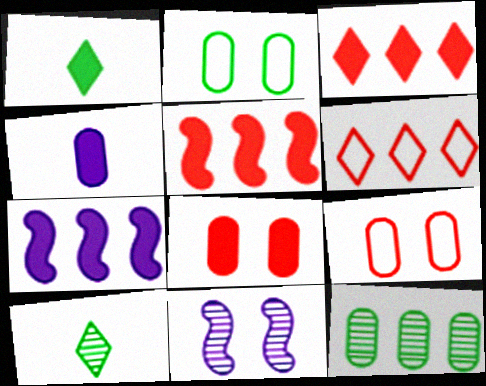[[1, 7, 8], 
[4, 9, 12], 
[6, 7, 12], 
[7, 9, 10]]